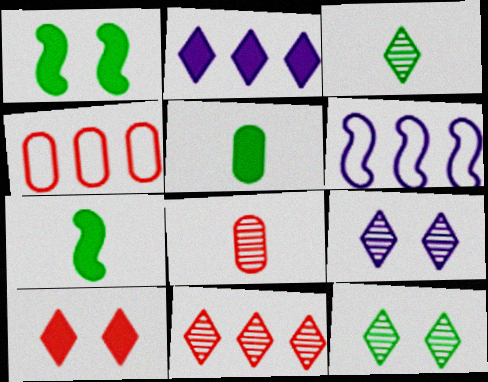[[3, 9, 11], 
[4, 7, 9]]